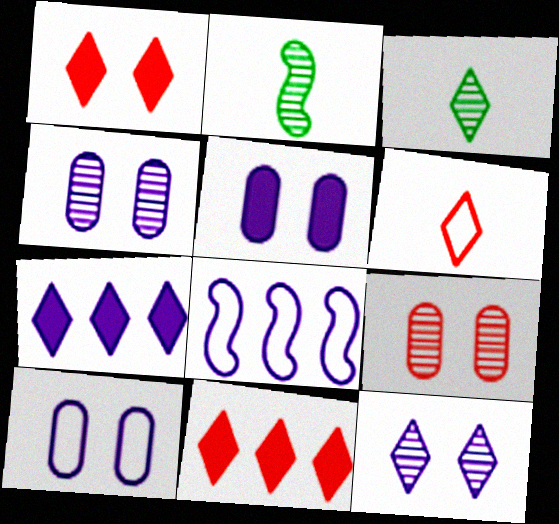[[2, 10, 11], 
[4, 5, 10]]